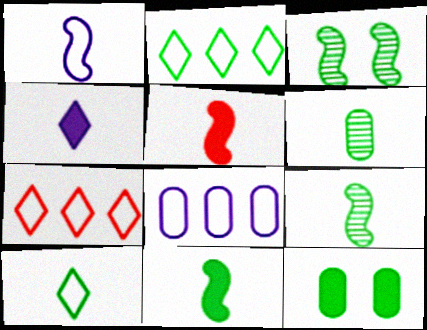[[1, 5, 9], 
[2, 9, 12], 
[6, 10, 11]]